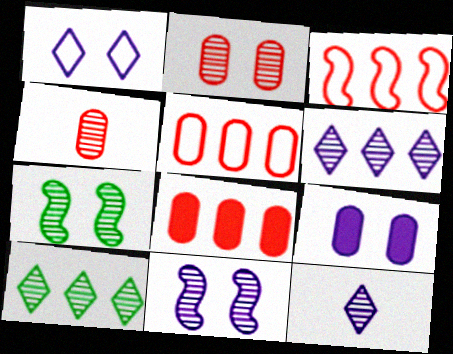[[1, 9, 11], 
[4, 6, 7], 
[4, 10, 11]]